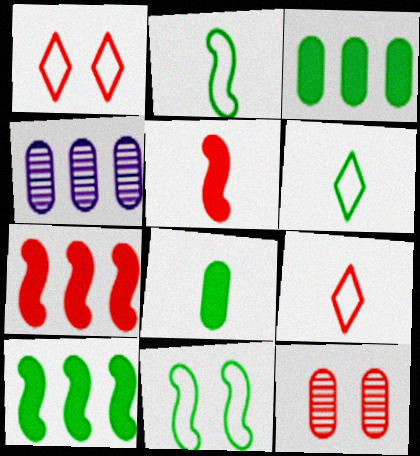[[7, 9, 12]]